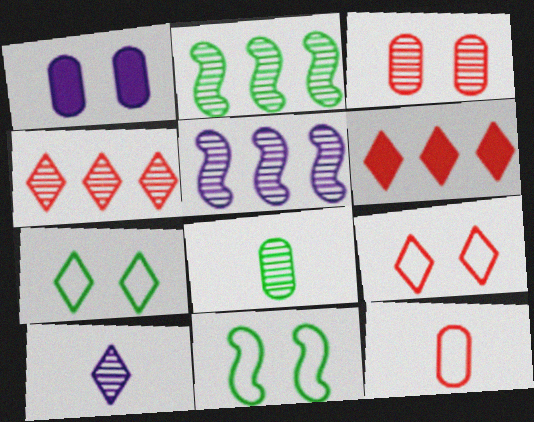[[2, 3, 10], 
[6, 7, 10]]